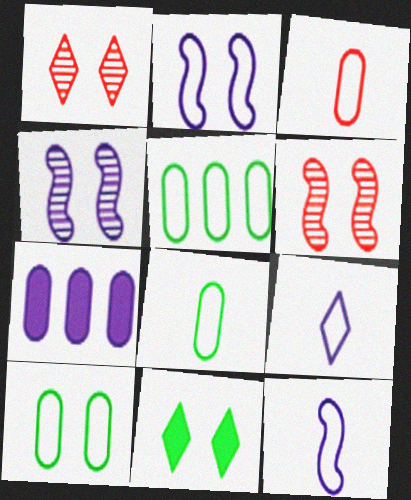[[4, 7, 9], 
[5, 8, 10]]